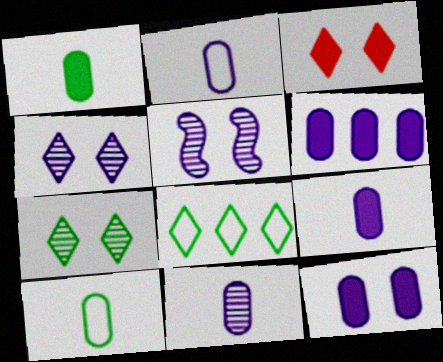[[2, 9, 11], 
[6, 9, 12]]